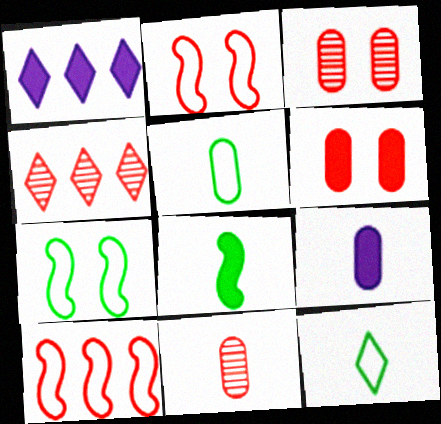[[1, 6, 8], 
[1, 7, 11], 
[4, 7, 9], 
[5, 9, 11]]